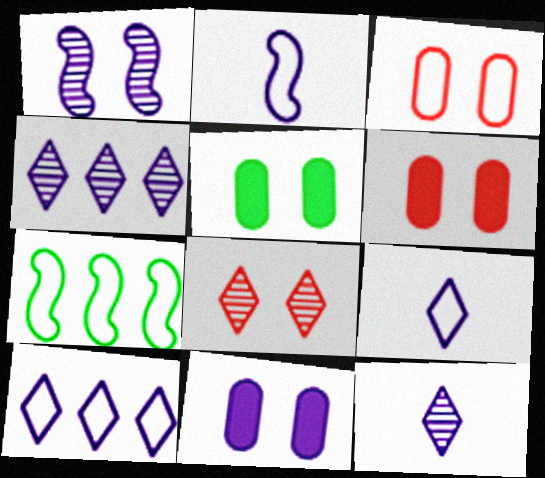[[2, 4, 11], 
[3, 7, 9], 
[5, 6, 11], 
[6, 7, 12]]